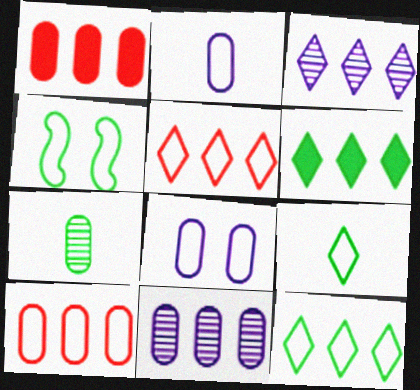[[1, 7, 8], 
[2, 4, 5], 
[3, 5, 6], 
[4, 6, 7]]